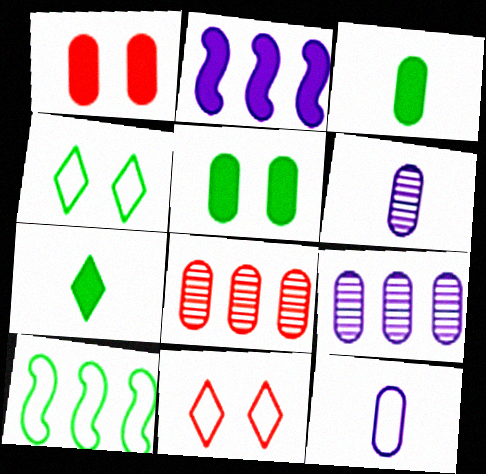[[1, 2, 7], 
[5, 8, 12], 
[10, 11, 12]]